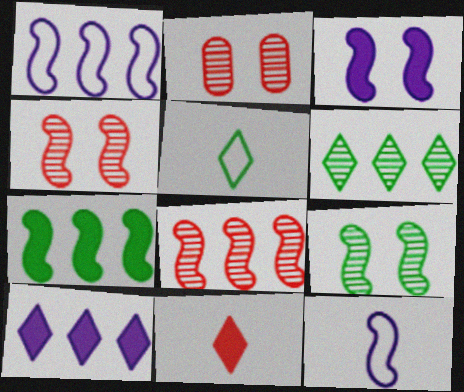[[1, 7, 8], 
[4, 7, 12]]